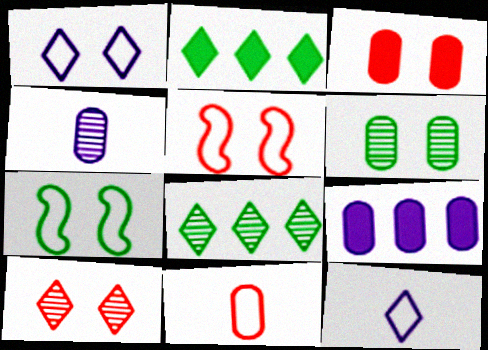[[2, 4, 5], 
[2, 10, 12], 
[3, 5, 10], 
[6, 9, 11]]